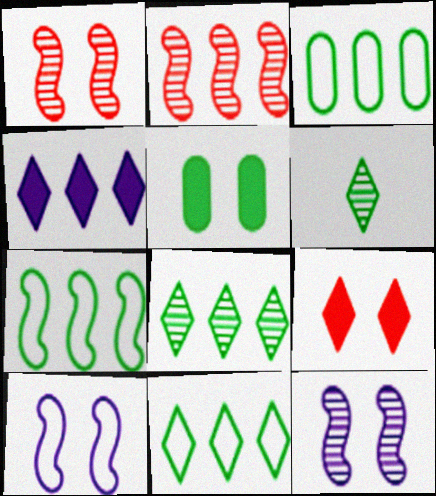[[2, 3, 4], 
[3, 7, 11], 
[5, 6, 7]]